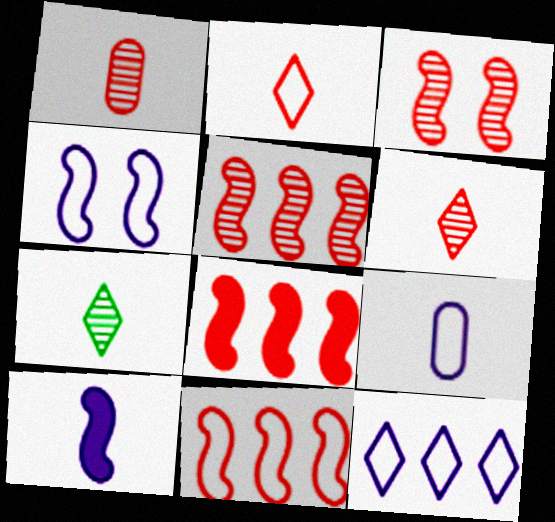[[4, 9, 12], 
[5, 8, 11]]